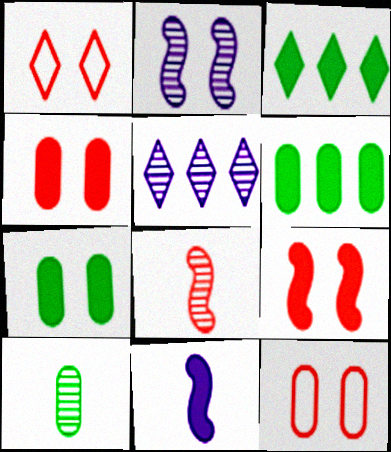[[1, 2, 7], 
[3, 4, 11]]